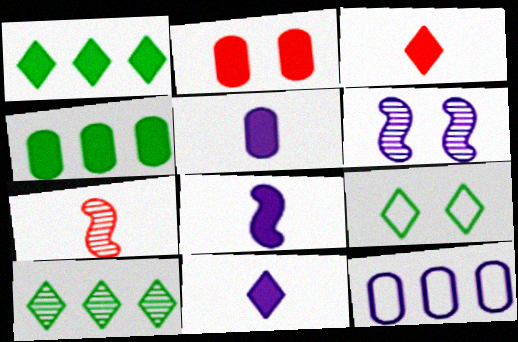[[1, 2, 8], 
[2, 4, 5], 
[2, 6, 9], 
[5, 8, 11], 
[6, 11, 12]]